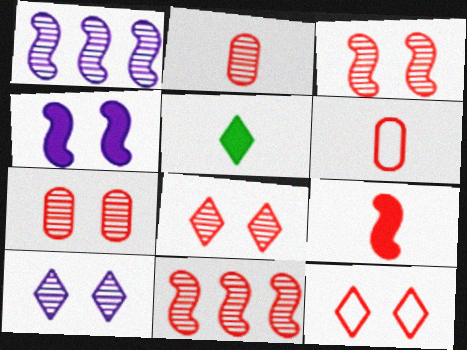[[2, 8, 11], 
[3, 7, 8]]